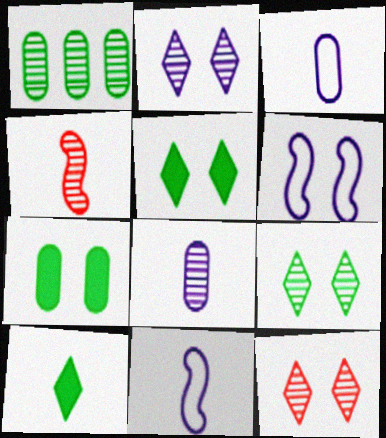[[1, 2, 4], 
[2, 9, 12], 
[3, 4, 10], 
[6, 7, 12]]